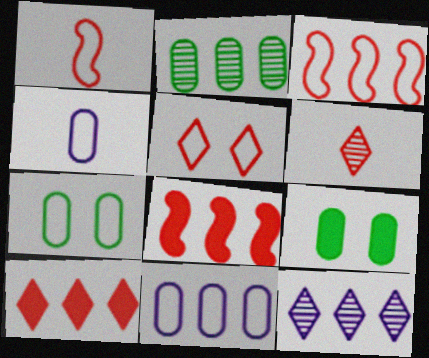[[1, 9, 12], 
[5, 6, 10]]